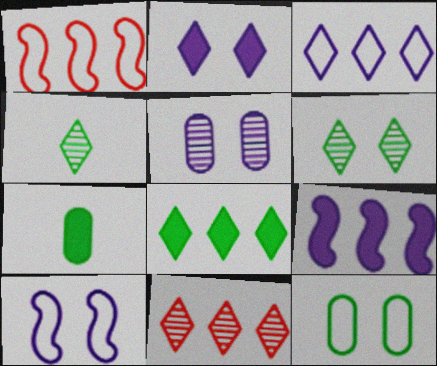[[2, 5, 10], 
[3, 8, 11], 
[7, 10, 11]]